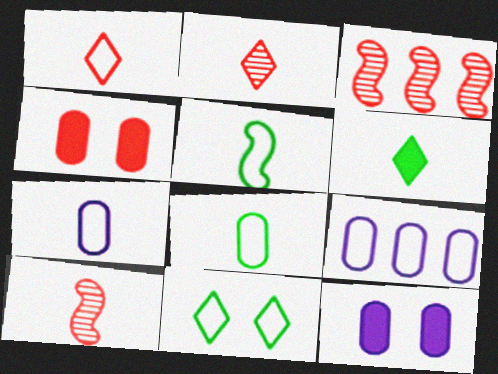[[1, 3, 4], 
[1, 5, 7], 
[6, 7, 10]]